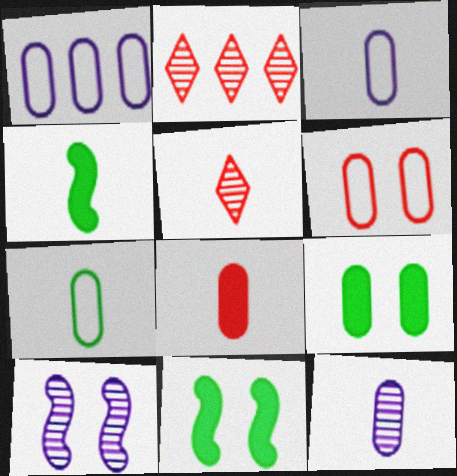[[1, 5, 11], 
[1, 6, 7], 
[2, 3, 11], 
[3, 4, 5], 
[7, 8, 12]]